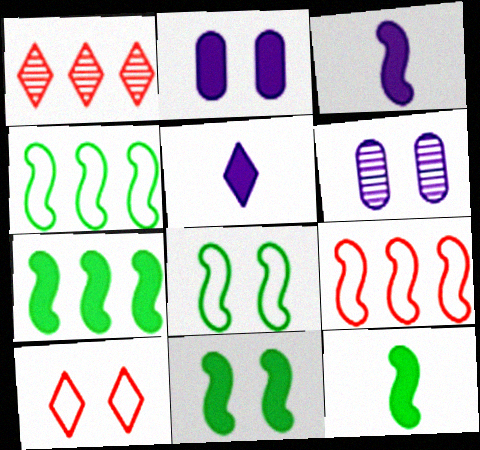[[6, 10, 11], 
[7, 11, 12]]